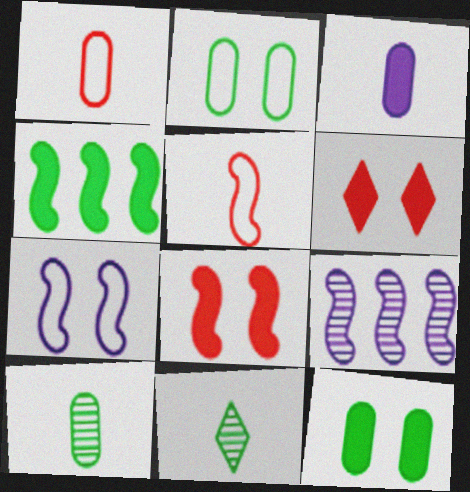[[1, 3, 10], 
[2, 4, 11], 
[3, 4, 6], 
[3, 5, 11]]